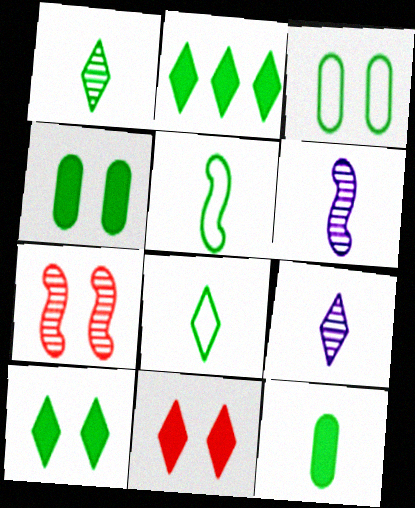[[1, 5, 12]]